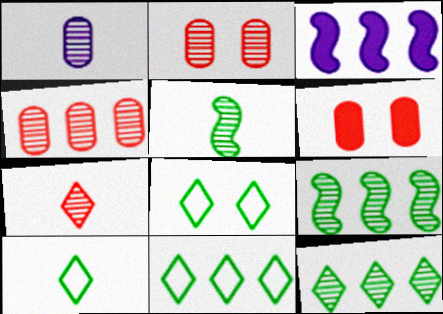[[1, 5, 7], 
[2, 3, 10], 
[3, 4, 11], 
[8, 10, 11]]